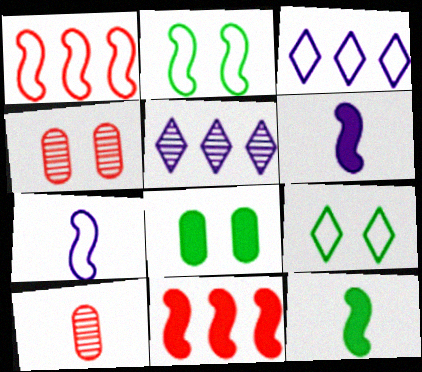[[1, 2, 7], 
[3, 4, 12]]